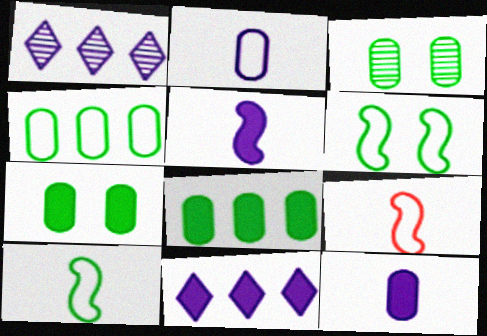[[1, 7, 9], 
[3, 9, 11]]